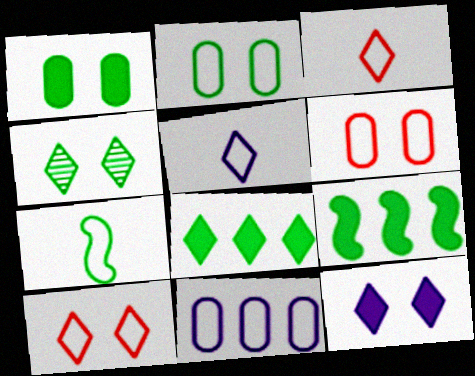[[4, 10, 12], 
[7, 10, 11]]